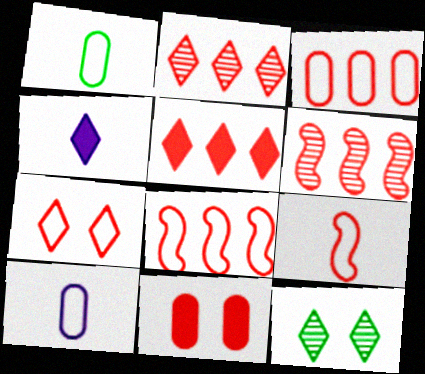[[2, 9, 11], 
[3, 5, 6], 
[3, 7, 9]]